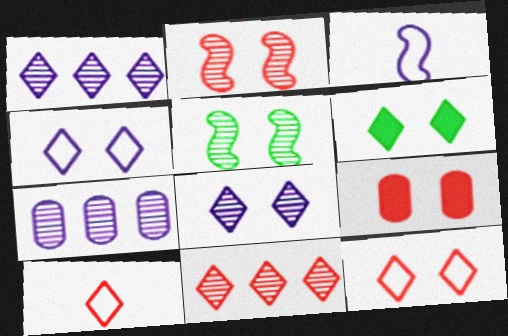[[1, 6, 10], 
[2, 9, 12], 
[4, 5, 9], 
[6, 8, 12]]